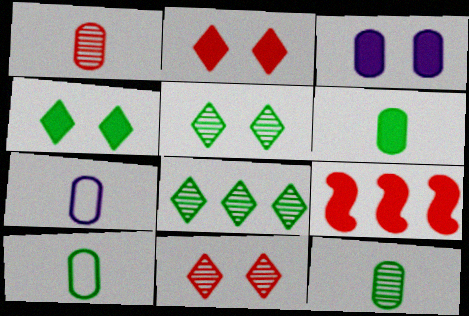[[1, 6, 7], 
[5, 7, 9], 
[6, 10, 12]]